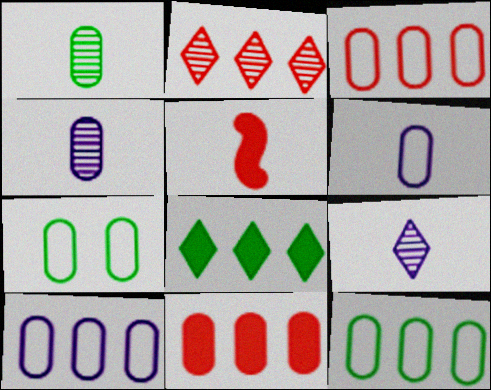[[3, 6, 7], 
[3, 10, 12], 
[4, 7, 11]]